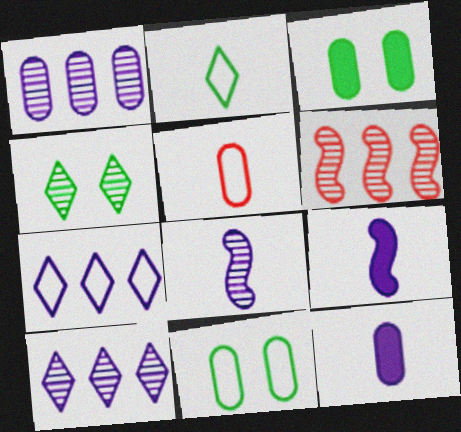[[1, 3, 5]]